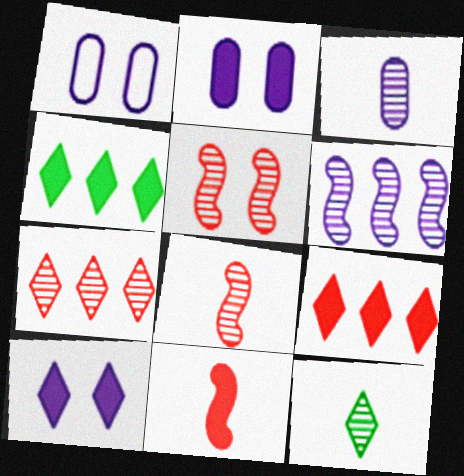[[1, 4, 8], 
[2, 4, 11], 
[3, 8, 12]]